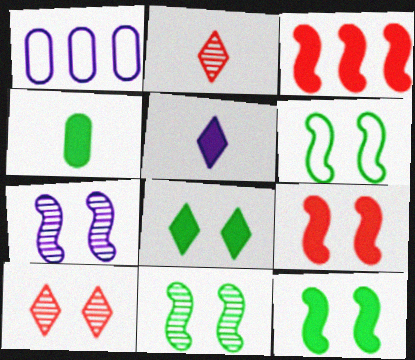[[1, 2, 12], 
[1, 5, 7], 
[6, 7, 9], 
[6, 11, 12]]